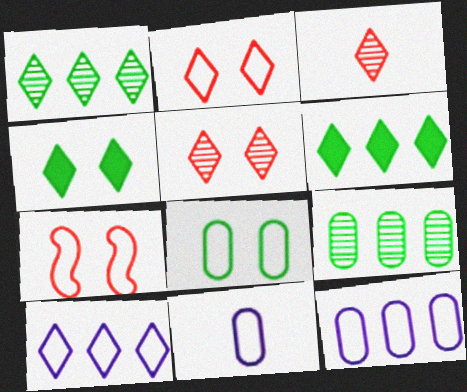[[3, 4, 10]]